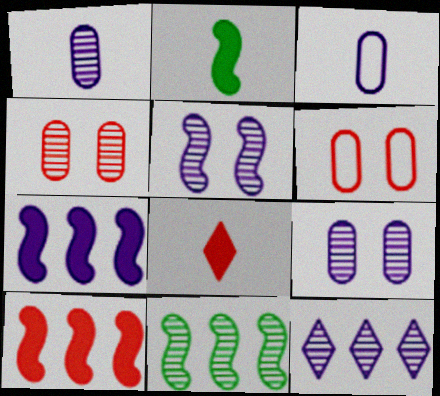[[1, 5, 12], 
[2, 6, 12]]